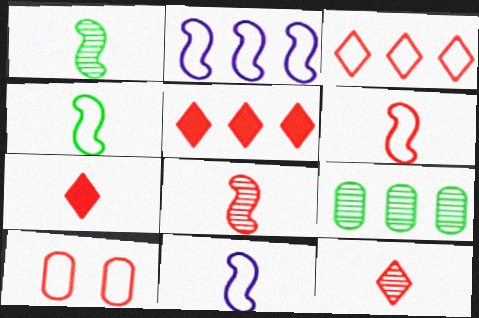[[2, 5, 9], 
[3, 6, 10], 
[4, 6, 11], 
[5, 8, 10]]